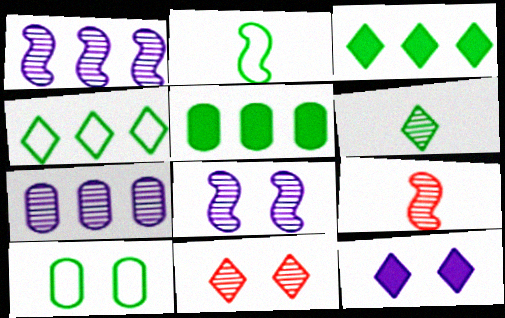[[2, 4, 10]]